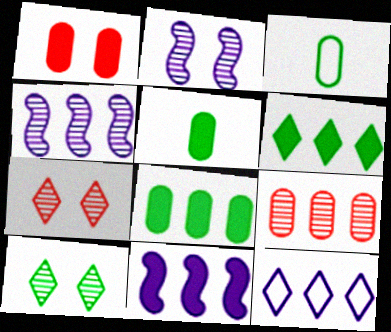[[3, 7, 11]]